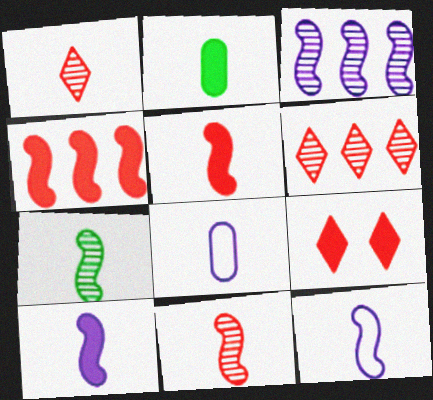[[1, 2, 12], 
[5, 7, 12]]